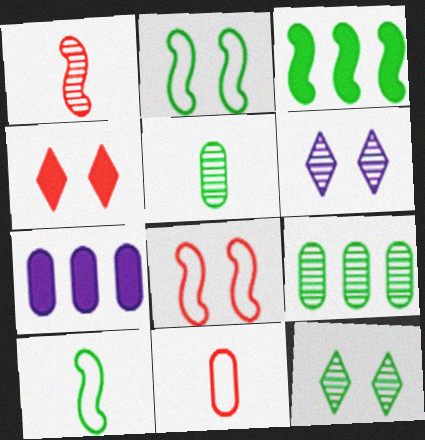[[1, 6, 9], 
[3, 6, 11]]